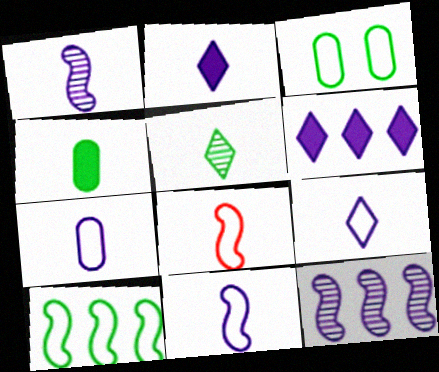[[1, 2, 7], 
[7, 9, 11]]